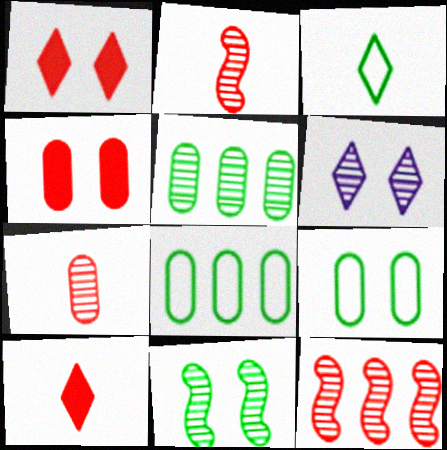[[2, 5, 6]]